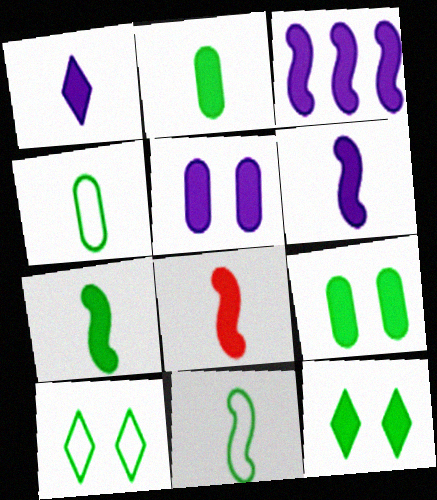[[1, 2, 8], 
[1, 3, 5], 
[6, 7, 8]]